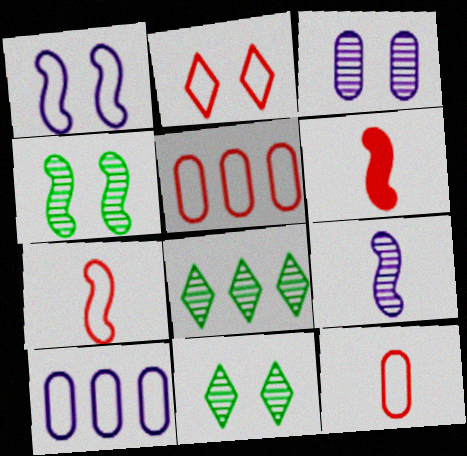[[2, 5, 7], 
[6, 10, 11]]